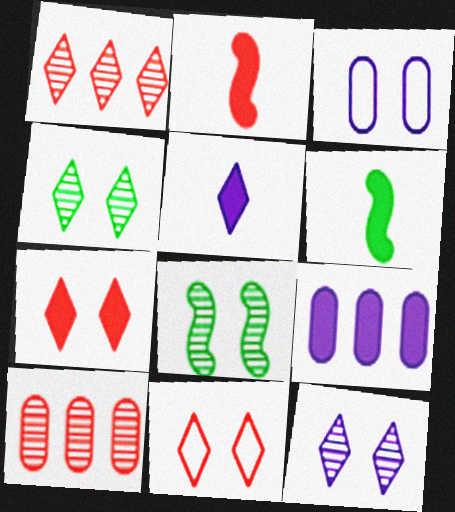[[1, 3, 6], 
[2, 10, 11], 
[3, 7, 8], 
[6, 7, 9]]